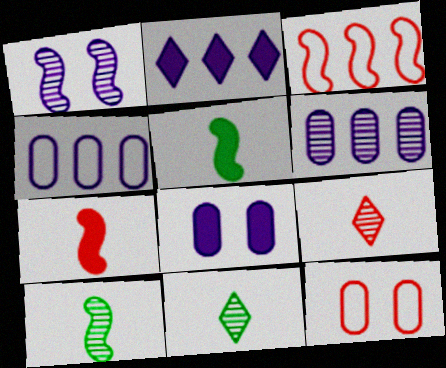[[1, 3, 5], 
[2, 10, 12], 
[3, 8, 11]]